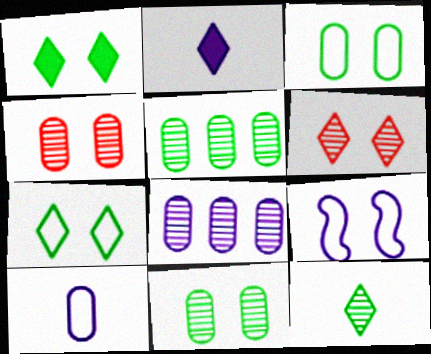[[1, 4, 9], 
[2, 8, 9]]